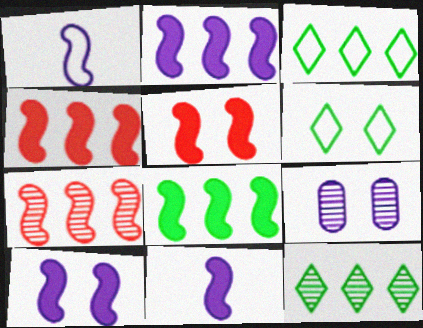[[2, 4, 8], 
[2, 10, 11], 
[5, 6, 9], 
[5, 8, 11]]